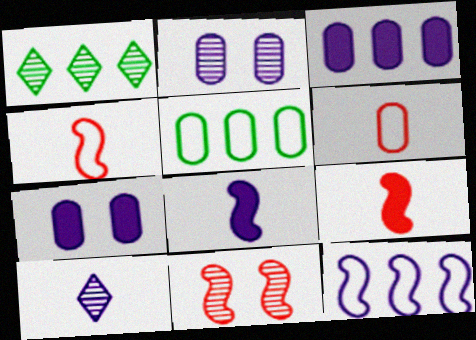[[1, 4, 7], 
[7, 10, 12]]